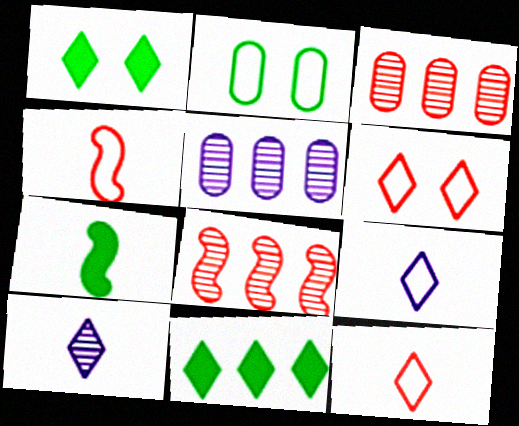[[1, 4, 5], 
[5, 6, 7], 
[6, 10, 11]]